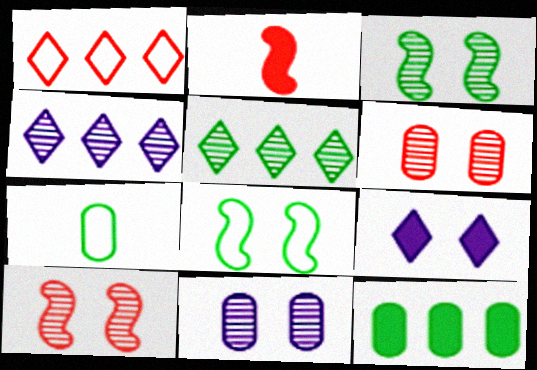[[1, 2, 6], 
[2, 9, 12], 
[6, 8, 9]]